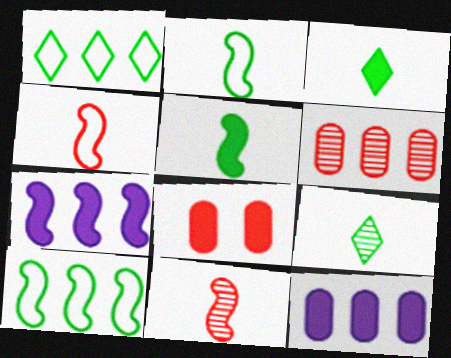[[1, 6, 7], 
[3, 7, 8]]